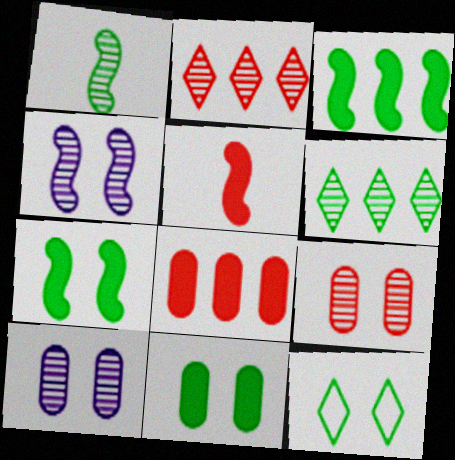[[1, 2, 10]]